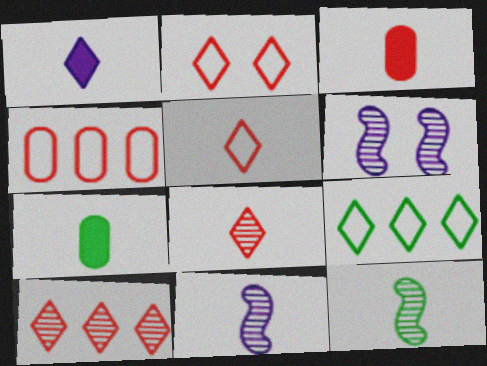[[3, 6, 9], 
[5, 7, 11]]